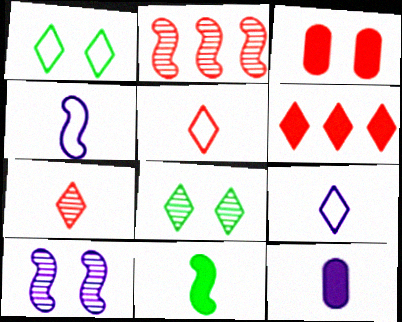[[1, 2, 12], 
[1, 3, 10], 
[2, 3, 5], 
[6, 8, 9]]